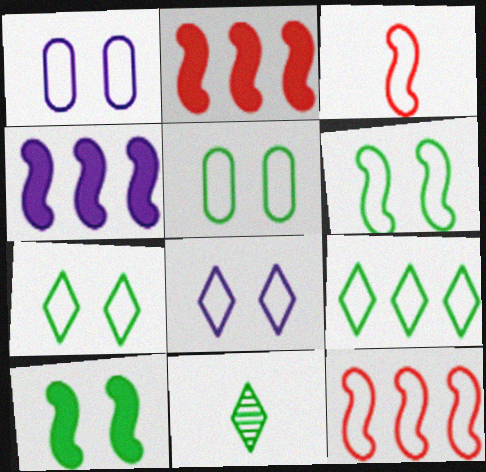[[1, 2, 11], 
[1, 3, 9], 
[5, 6, 7]]